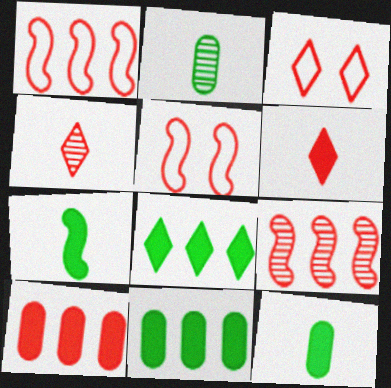[[4, 5, 10]]